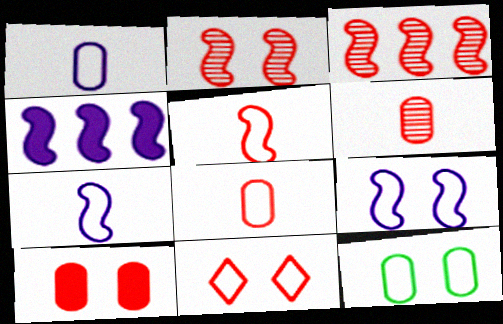[[2, 10, 11], 
[9, 11, 12]]